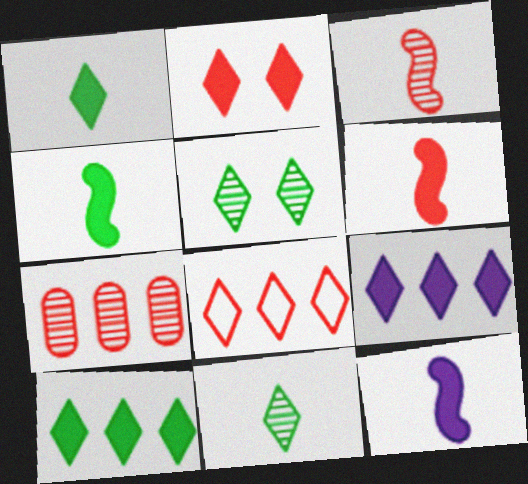[[1, 2, 9], 
[4, 6, 12]]